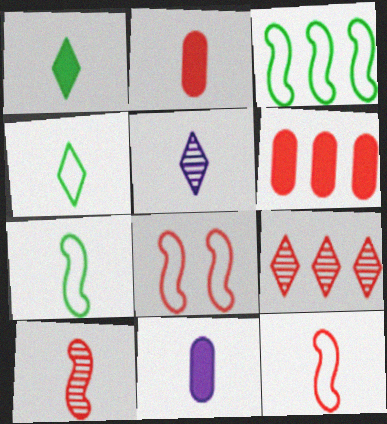[[2, 5, 7], 
[2, 8, 9], 
[4, 10, 11]]